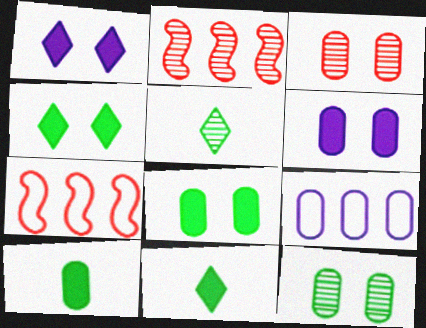[[3, 9, 10], 
[5, 6, 7]]